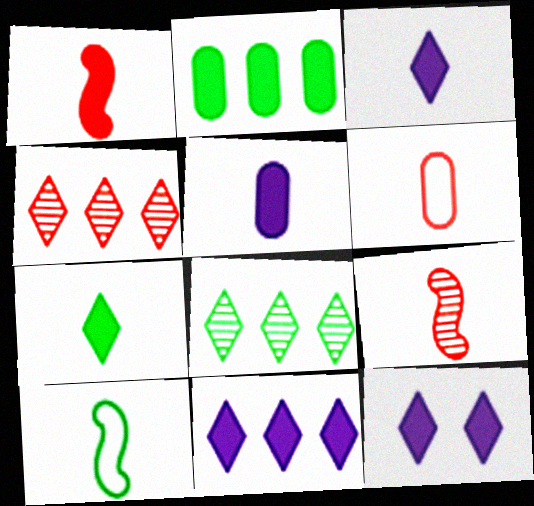[[1, 2, 12], 
[1, 5, 7], 
[3, 11, 12]]